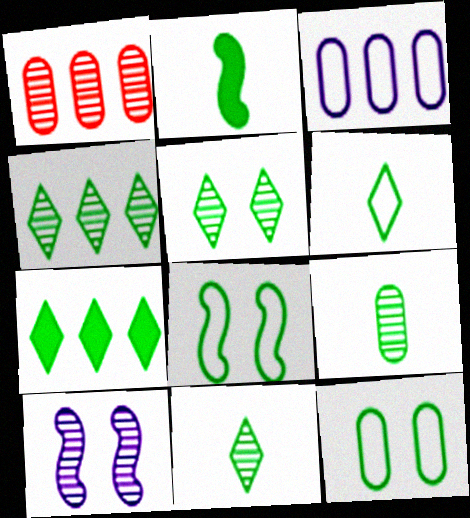[[1, 10, 11], 
[2, 4, 12], 
[2, 6, 9], 
[4, 5, 11], 
[5, 6, 7], 
[7, 8, 9]]